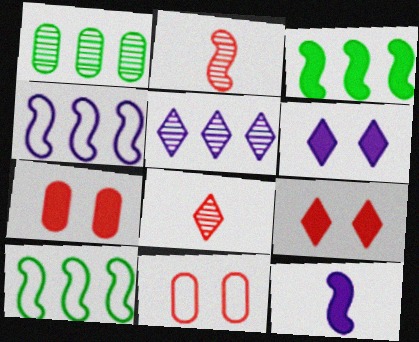[]